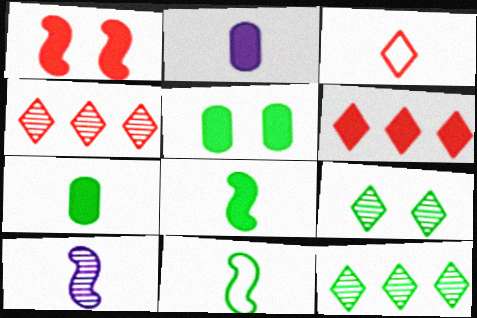[[3, 7, 10], 
[5, 11, 12]]